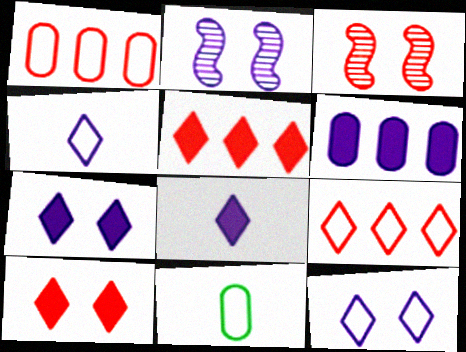[[2, 4, 6], 
[2, 5, 11]]